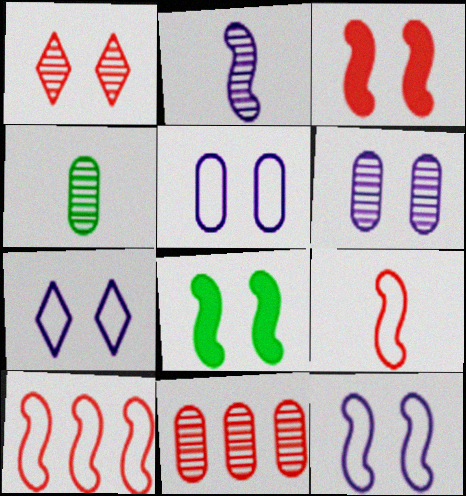[[1, 5, 8], 
[2, 8, 10], 
[4, 6, 11], 
[5, 7, 12]]